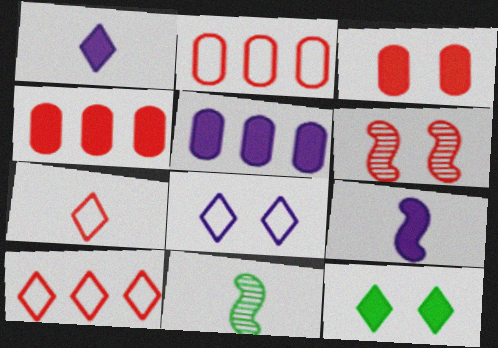[[4, 6, 7], 
[4, 8, 11], 
[4, 9, 12]]